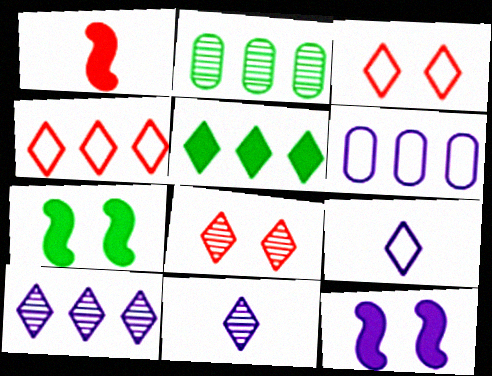[[3, 5, 11], 
[4, 5, 10], 
[5, 8, 9], 
[6, 11, 12]]